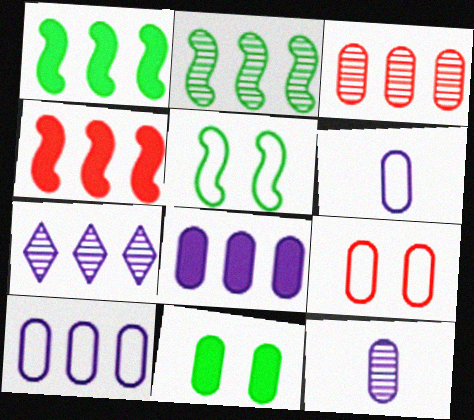[[2, 3, 7], 
[3, 6, 11]]